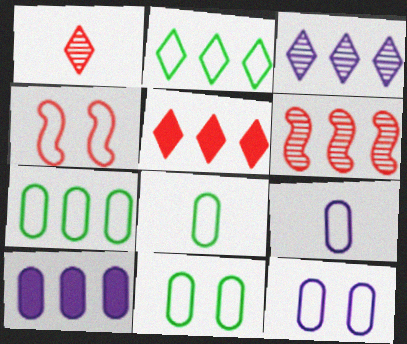[[2, 3, 5], 
[2, 4, 9], 
[2, 6, 10], 
[7, 8, 11]]